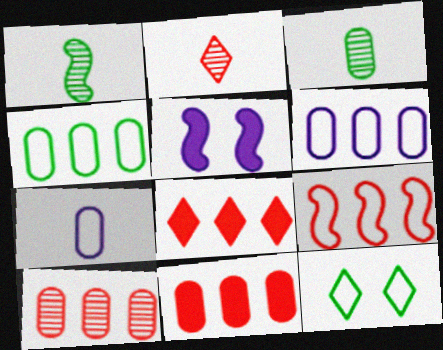[[1, 5, 9], 
[2, 4, 5], 
[7, 9, 12], 
[8, 9, 10]]